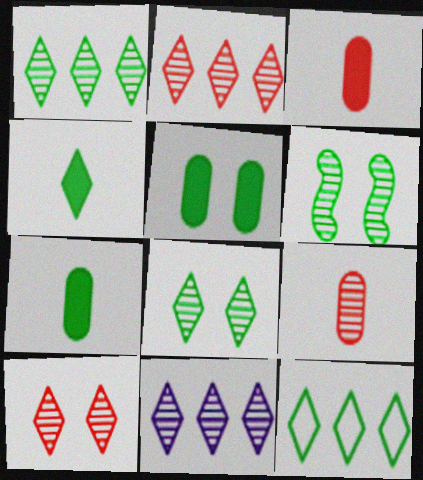[[1, 2, 11], 
[4, 8, 12], 
[6, 7, 12], 
[6, 9, 11]]